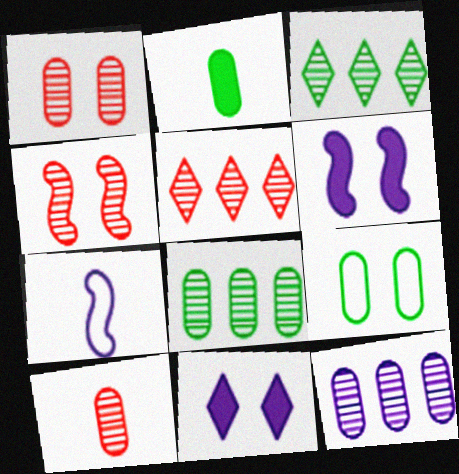[[2, 8, 9], 
[4, 5, 10], 
[4, 9, 11], 
[7, 11, 12]]